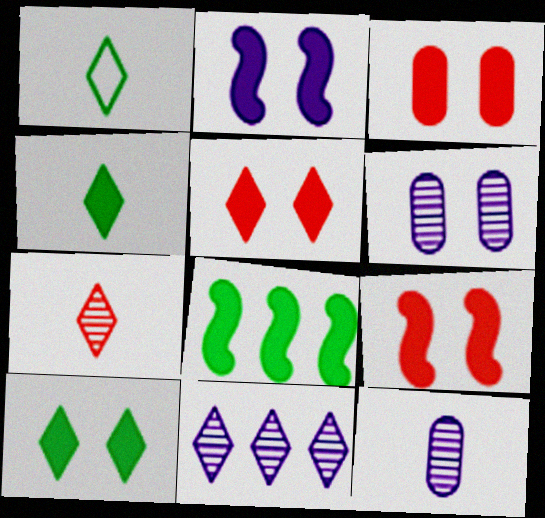[[1, 5, 11], 
[2, 3, 10], 
[3, 5, 9]]